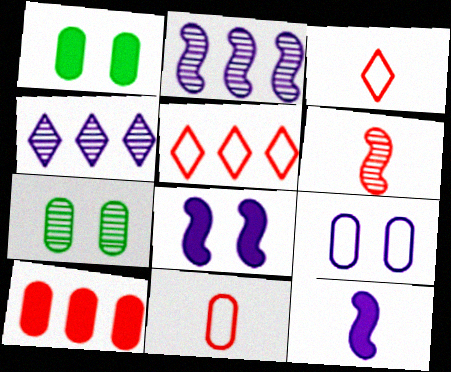[[1, 2, 3], 
[4, 6, 7], 
[4, 9, 12], 
[5, 7, 12]]